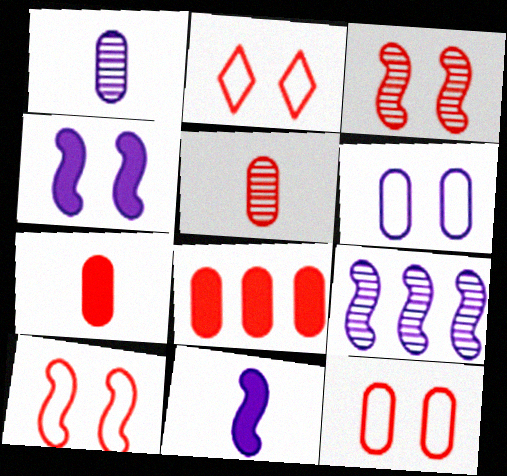[[2, 10, 12], 
[5, 8, 12]]